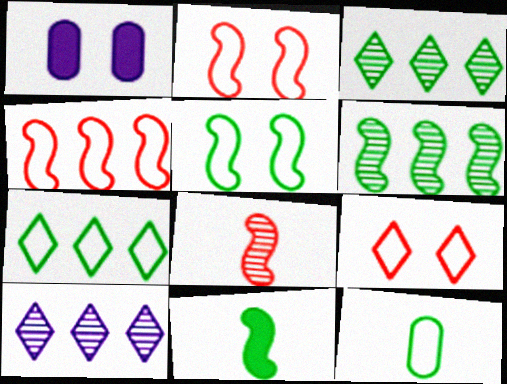[[1, 7, 8], 
[5, 6, 11], 
[5, 7, 12]]